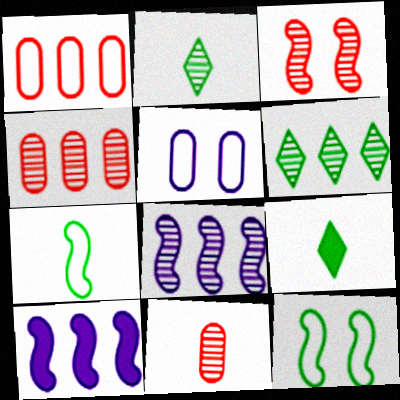[[1, 6, 10], 
[3, 7, 10], 
[4, 6, 8]]